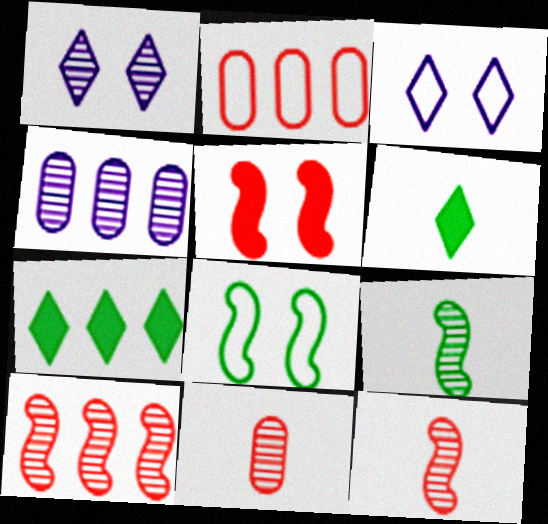[]